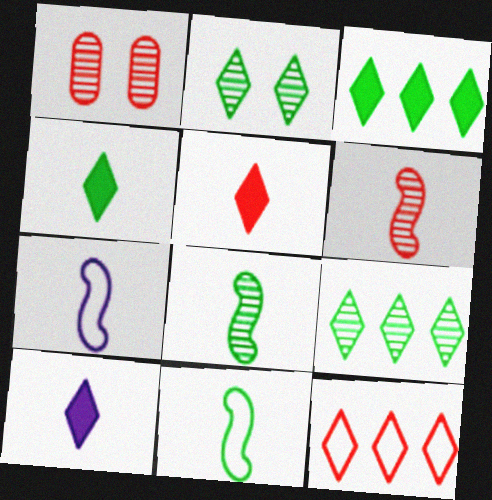[[1, 3, 7], 
[2, 10, 12], 
[4, 5, 10]]